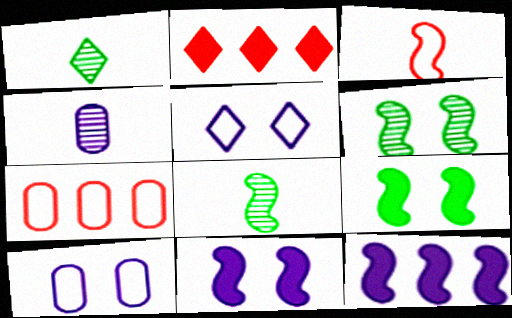[[1, 2, 5], 
[1, 7, 11], 
[2, 8, 10], 
[3, 6, 12], 
[4, 5, 12]]